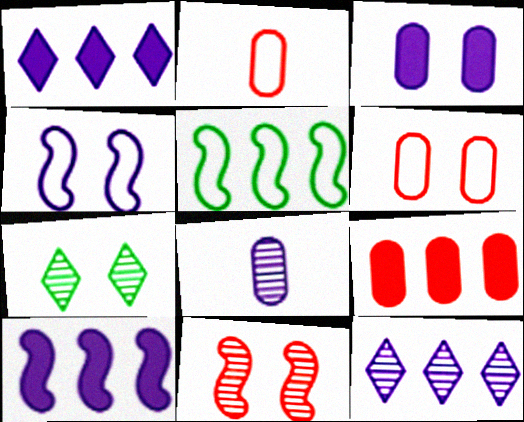[[1, 4, 8], 
[2, 7, 10], 
[5, 9, 12]]